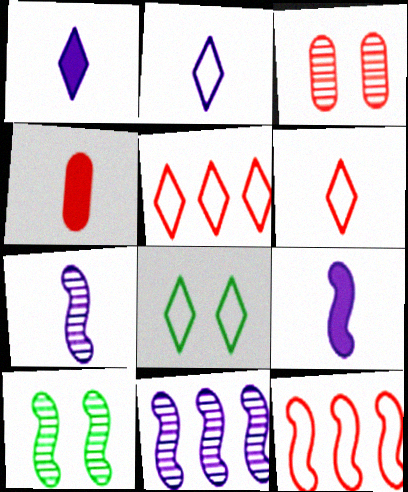[[2, 5, 8], 
[4, 8, 11], 
[9, 10, 12]]